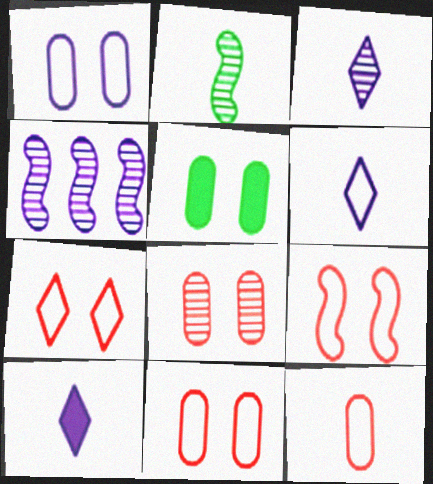[[1, 4, 10], 
[1, 5, 8], 
[2, 10, 12], 
[3, 6, 10], 
[7, 9, 11]]